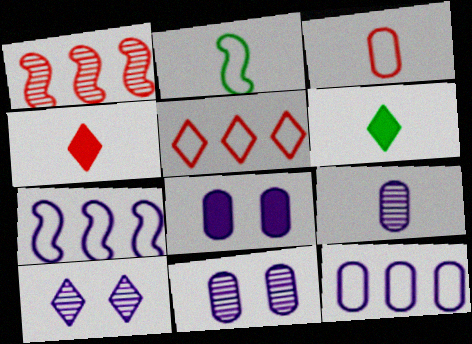[[2, 4, 9], 
[5, 6, 10], 
[8, 9, 12]]